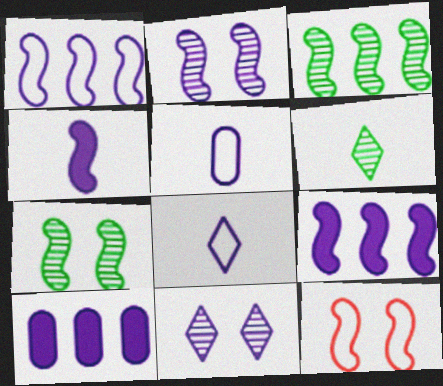[[1, 2, 4], 
[2, 8, 10], 
[3, 4, 12], 
[5, 9, 11], 
[6, 10, 12]]